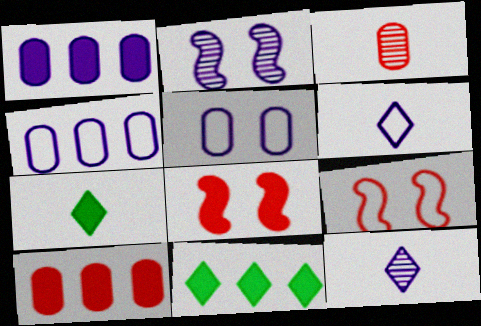[[1, 2, 6], 
[1, 7, 8]]